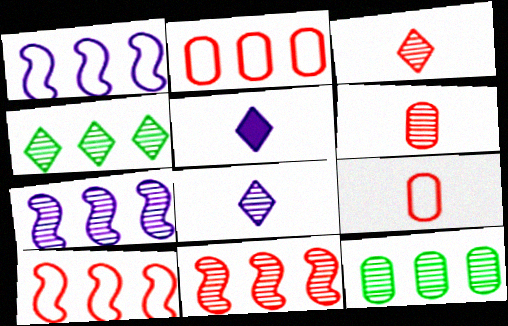[]